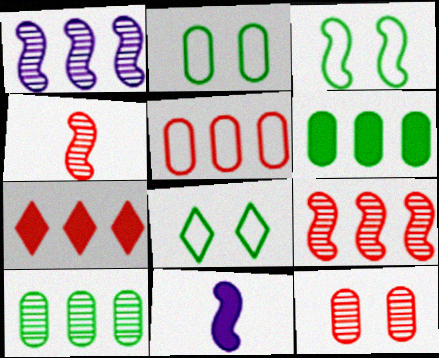[[2, 3, 8], 
[3, 9, 11], 
[5, 7, 9]]